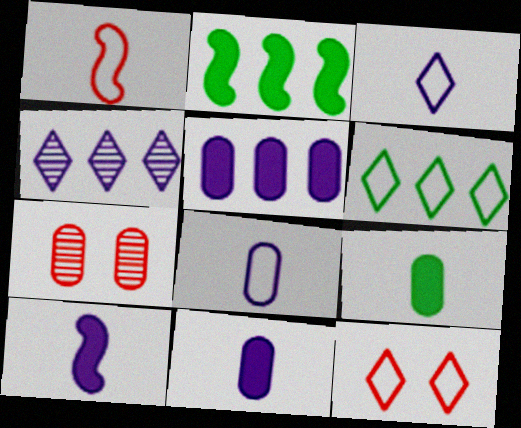[[2, 3, 7], 
[3, 6, 12], 
[6, 7, 10]]